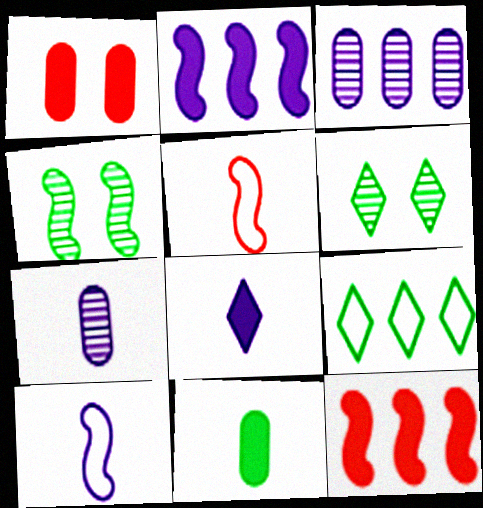[[2, 4, 5], 
[3, 9, 12], 
[4, 9, 11], 
[4, 10, 12], 
[7, 8, 10]]